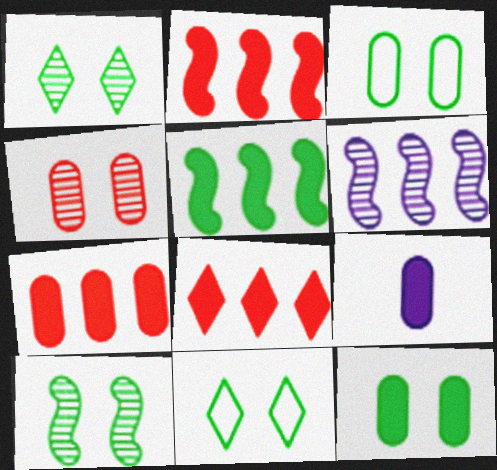[[2, 7, 8], 
[7, 9, 12], 
[10, 11, 12]]